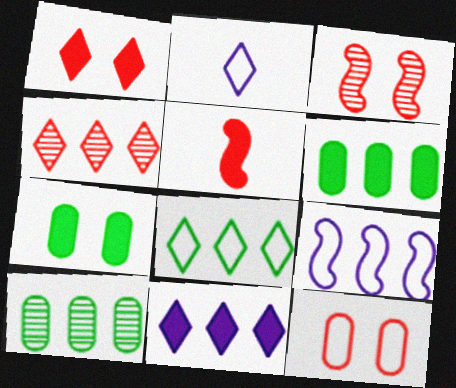[[1, 3, 12], 
[2, 3, 6], 
[4, 5, 12], 
[4, 6, 9], 
[4, 8, 11], 
[5, 7, 11]]